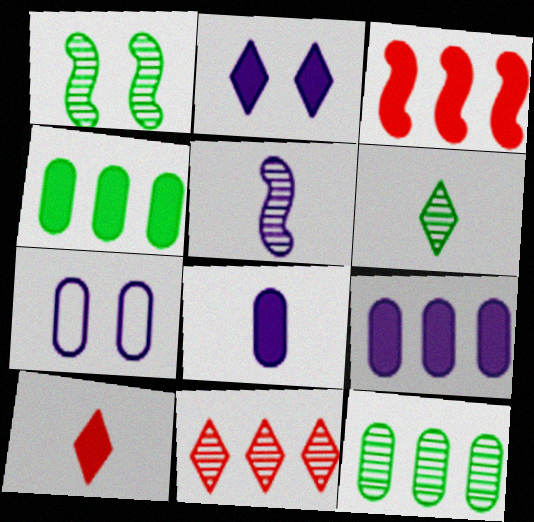[[1, 6, 12], 
[3, 6, 7]]